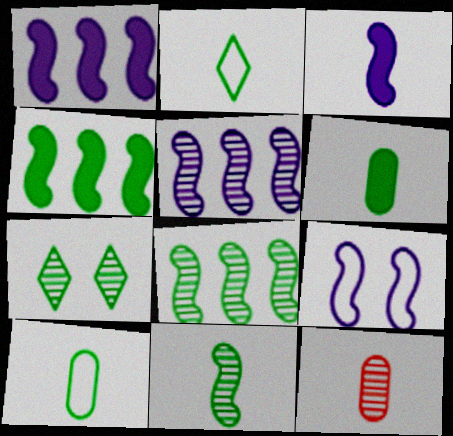[[2, 3, 12], 
[2, 6, 11], 
[3, 5, 9], 
[4, 7, 10], 
[5, 7, 12]]